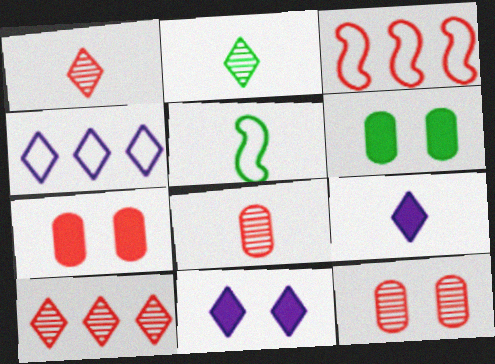[[1, 3, 7], 
[5, 8, 9]]